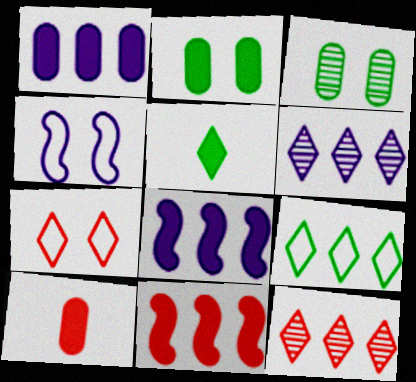[[1, 2, 10], 
[5, 6, 7]]